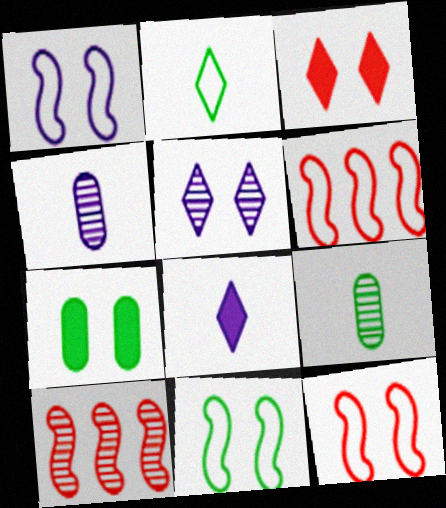[[1, 11, 12], 
[5, 7, 12], 
[5, 9, 10]]